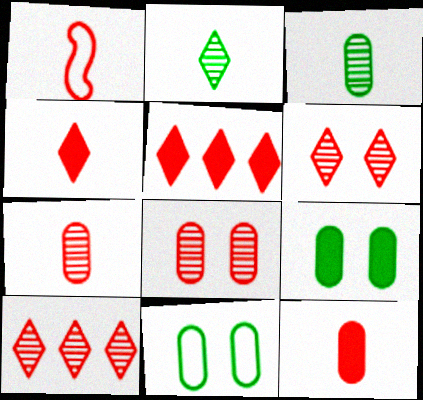[[1, 4, 7], 
[1, 5, 8]]